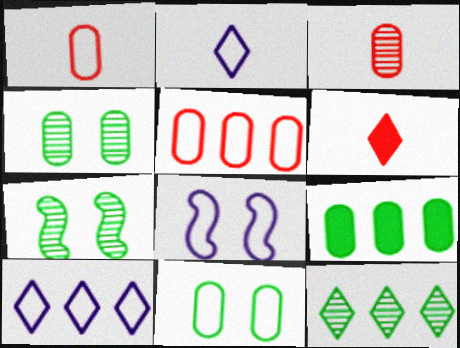[]